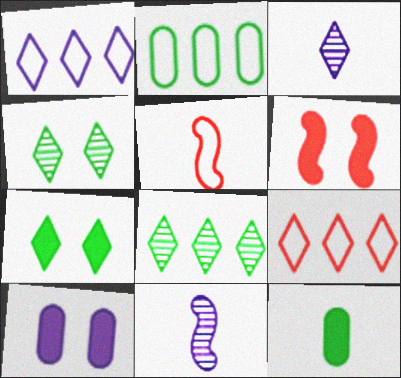[[1, 10, 11], 
[2, 3, 6], 
[3, 5, 12], 
[3, 7, 9], 
[5, 8, 10], 
[6, 7, 10]]